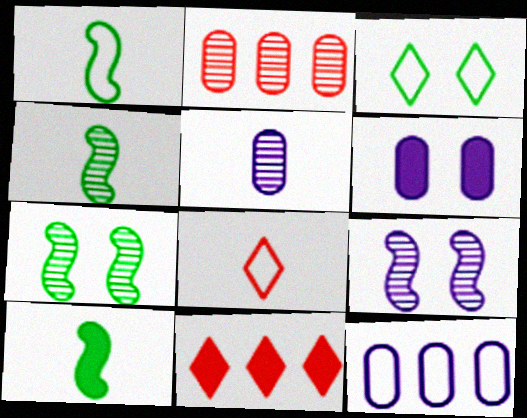[[1, 4, 10], 
[5, 6, 12], 
[5, 8, 10], 
[6, 10, 11]]